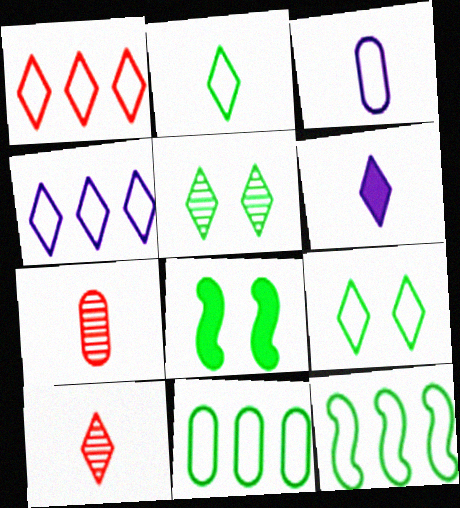[[1, 5, 6], 
[2, 6, 10], 
[4, 7, 8]]